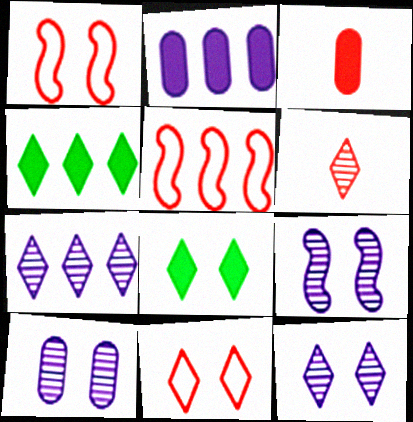[[1, 8, 10], 
[8, 11, 12], 
[9, 10, 12]]